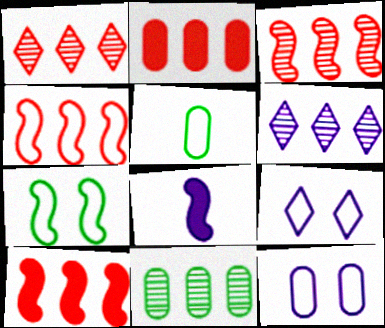[[1, 2, 4], 
[3, 4, 10], 
[3, 6, 11], 
[3, 7, 8], 
[4, 5, 9], 
[6, 8, 12]]